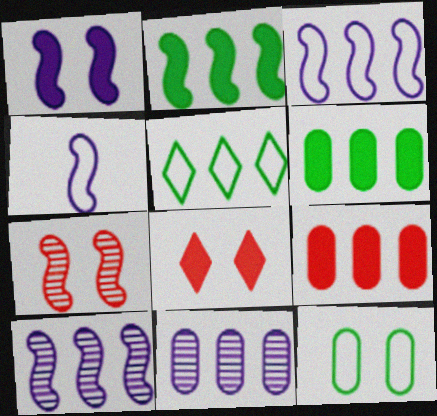[[1, 4, 10], 
[2, 4, 7], 
[5, 9, 10]]